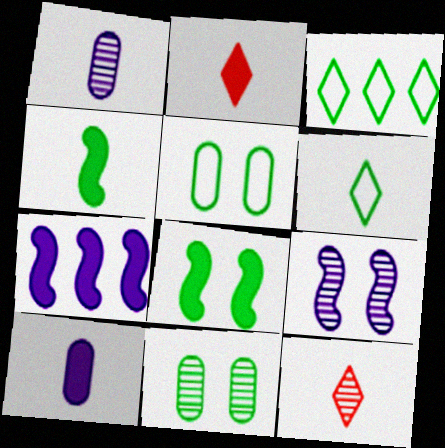[[2, 4, 10], 
[3, 4, 11], 
[5, 7, 12]]